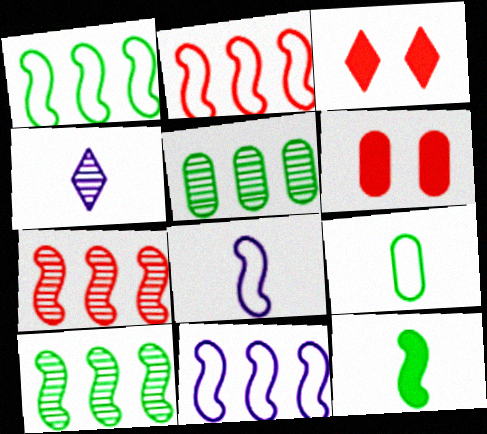[[1, 2, 11], 
[1, 4, 6], 
[3, 5, 8]]